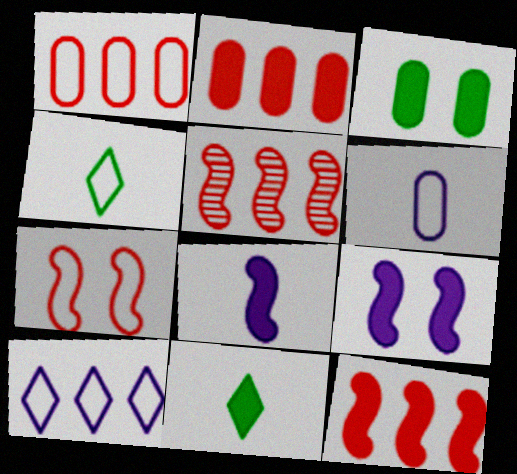[[2, 9, 11]]